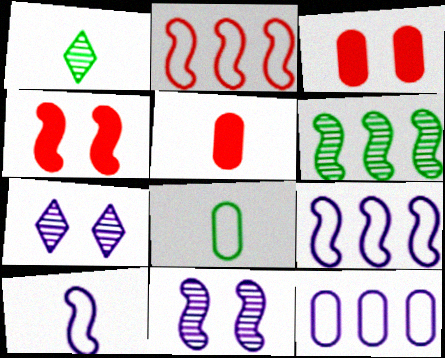[[1, 3, 9], 
[1, 4, 12], 
[1, 5, 10], 
[4, 6, 10]]